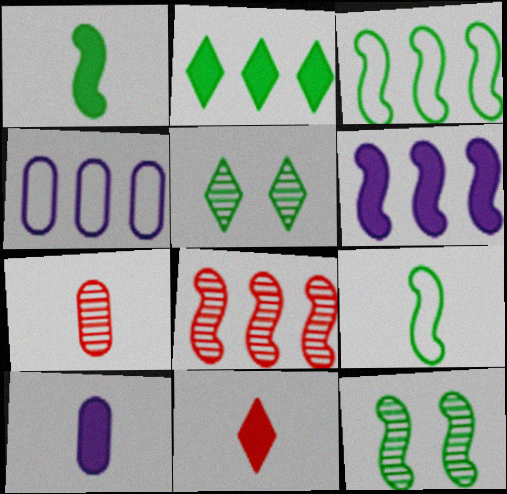[[1, 3, 12], 
[1, 10, 11], 
[2, 4, 8], 
[3, 6, 8], 
[4, 11, 12]]